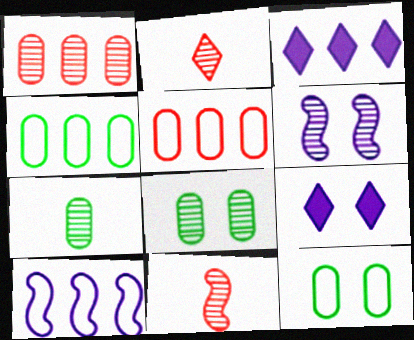[[3, 11, 12], 
[4, 9, 11]]